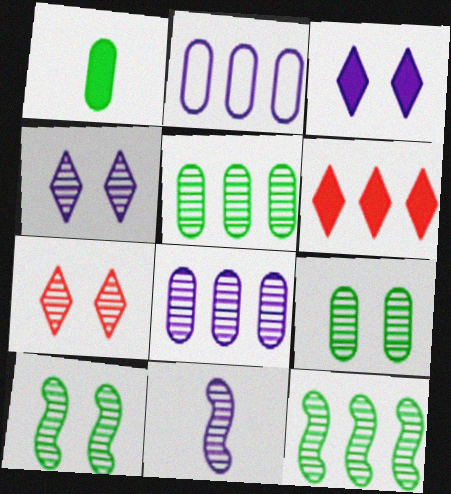[[2, 3, 11], 
[2, 6, 12], 
[4, 8, 11], 
[5, 7, 11]]